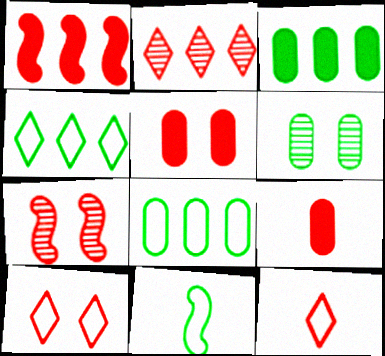[[5, 7, 10]]